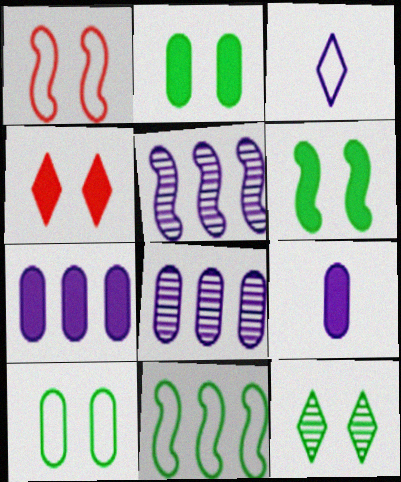[[6, 10, 12]]